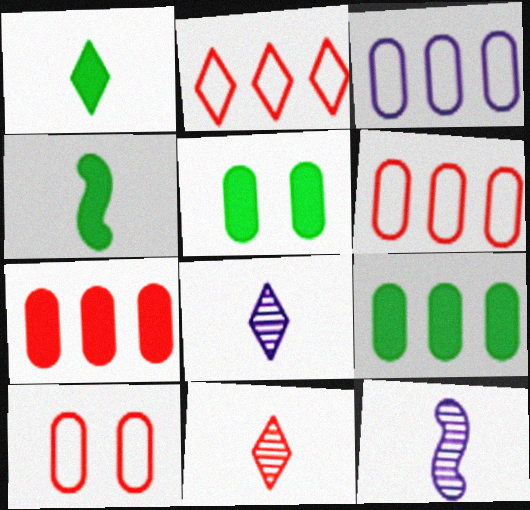[[2, 5, 12]]